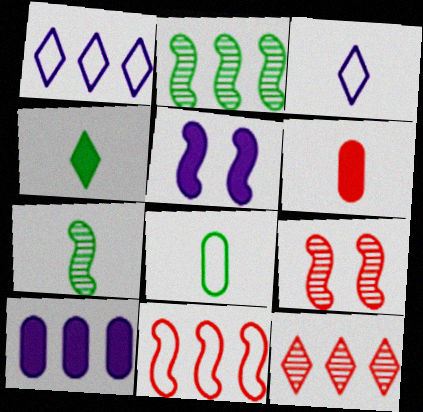[[3, 6, 7], 
[4, 7, 8], 
[5, 7, 11], 
[5, 8, 12]]